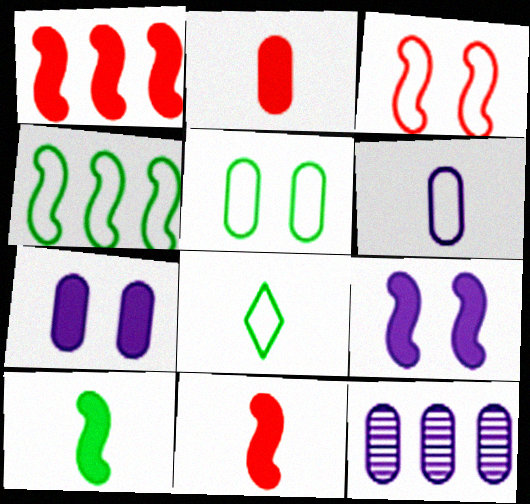[[1, 9, 10], 
[2, 5, 12], 
[4, 5, 8], 
[6, 7, 12]]